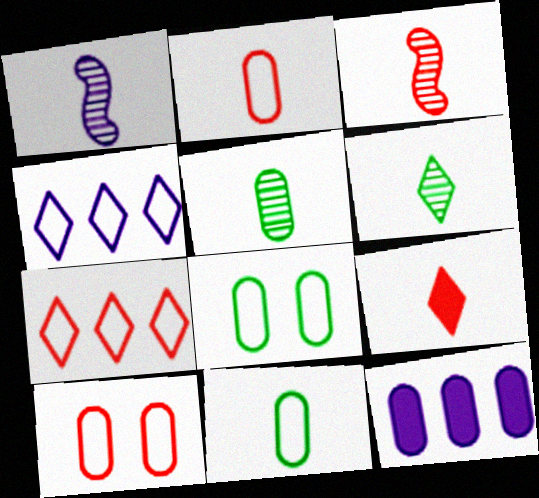[[1, 9, 11], 
[2, 3, 9], 
[5, 10, 12]]